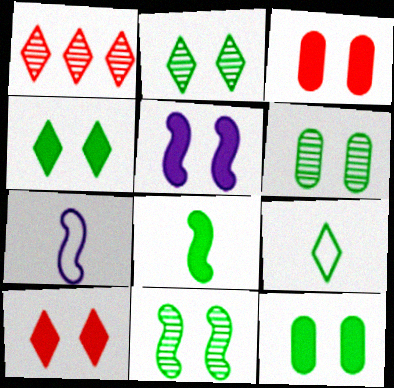[[1, 7, 12], 
[2, 6, 11], 
[3, 4, 5], 
[5, 10, 12]]